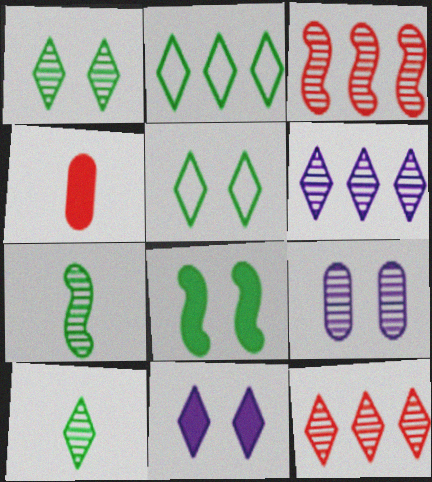[[3, 9, 10], 
[7, 9, 12]]